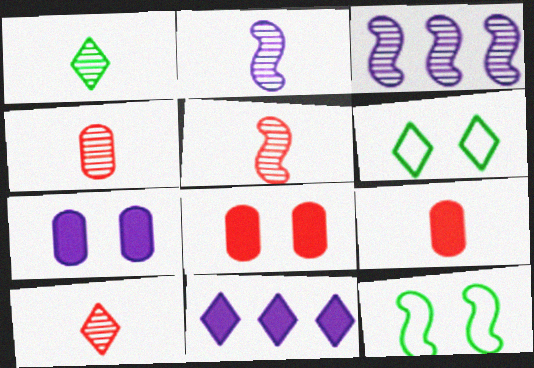[[1, 2, 4], 
[3, 6, 9], 
[4, 5, 10], 
[4, 11, 12], 
[6, 10, 11]]